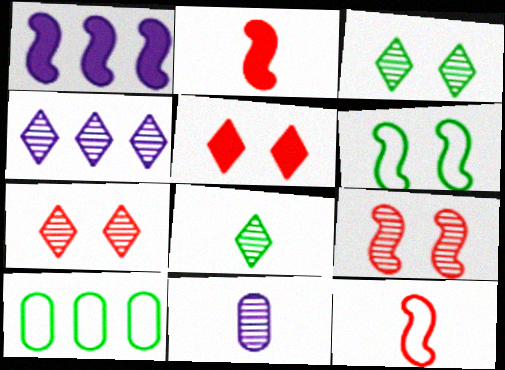[[4, 7, 8]]